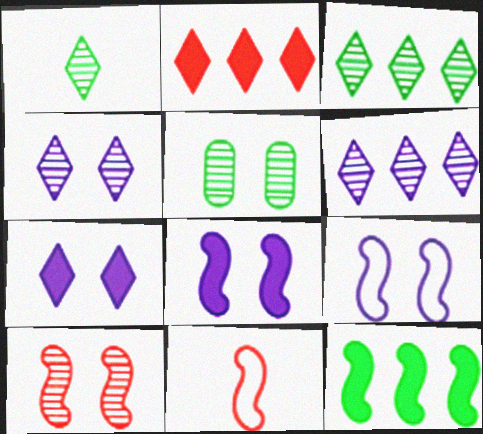[[4, 5, 10]]